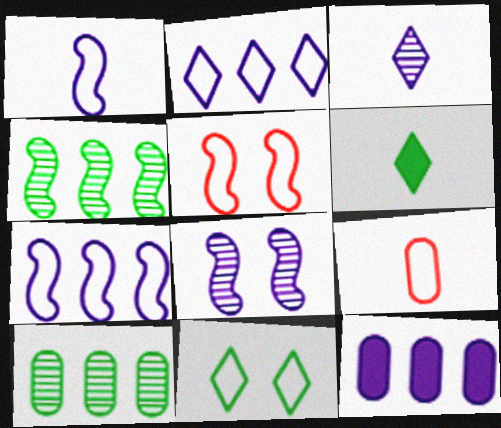[[7, 9, 11]]